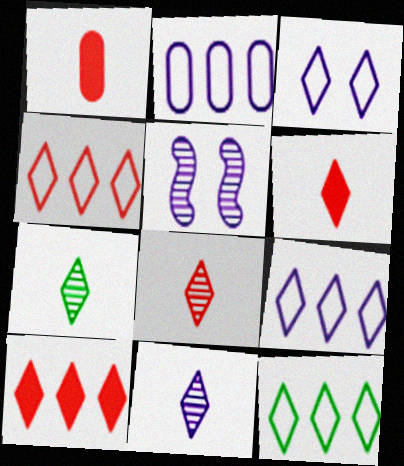[[1, 5, 12], 
[3, 7, 10], 
[4, 9, 12], 
[7, 8, 11]]